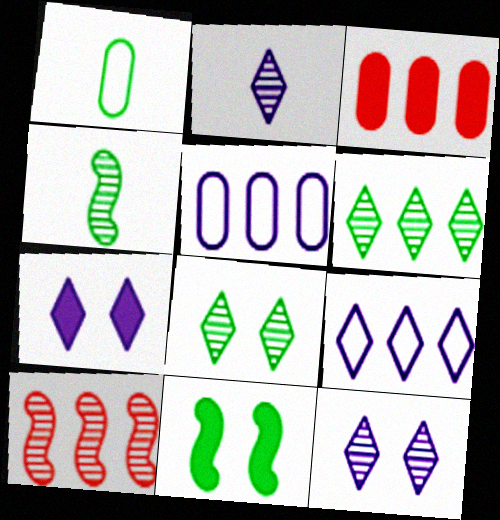[[1, 6, 11], 
[1, 7, 10], 
[2, 7, 9]]